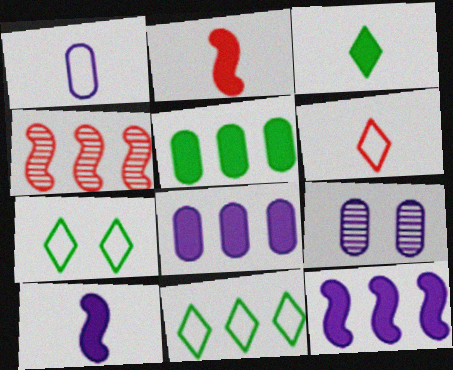[[1, 8, 9], 
[2, 9, 11], 
[4, 8, 11]]